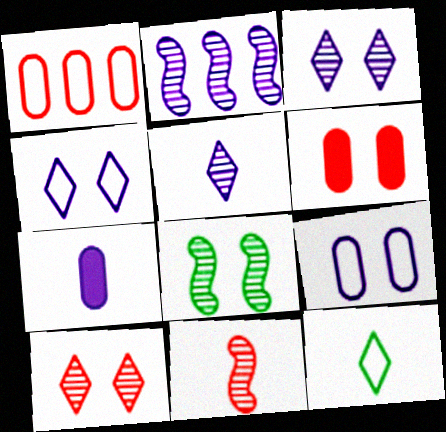[[2, 4, 7], 
[2, 6, 12], 
[2, 8, 11], 
[4, 6, 8], 
[7, 11, 12]]